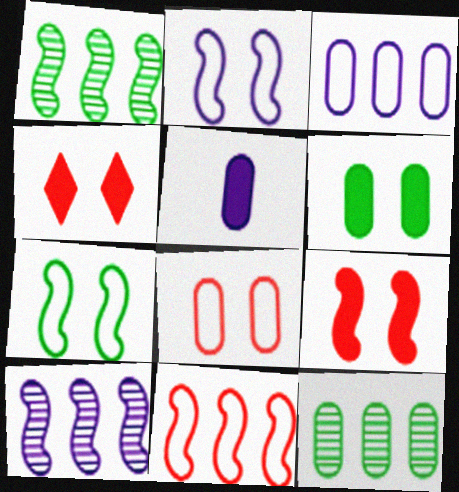[[5, 8, 12]]